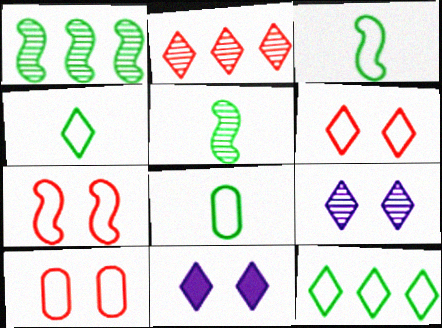[[2, 4, 11], 
[3, 4, 8], 
[6, 7, 10]]